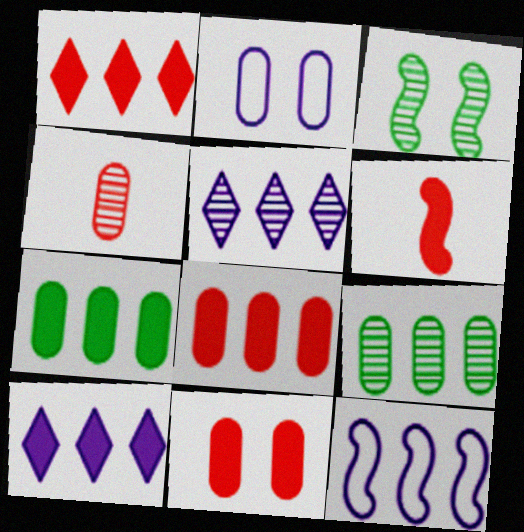[[1, 6, 11], 
[1, 9, 12], 
[2, 4, 7], 
[3, 4, 5], 
[3, 6, 12]]